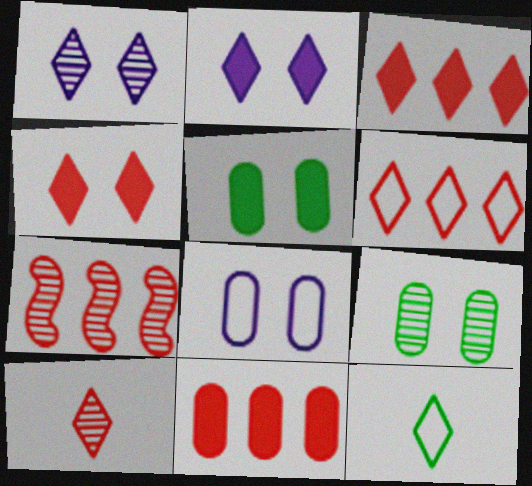[[1, 3, 12], 
[4, 6, 10], 
[6, 7, 11]]